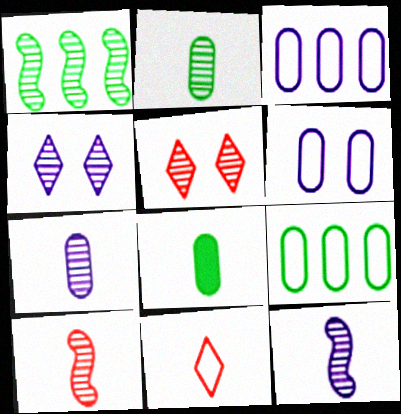[[1, 5, 7], 
[8, 11, 12]]